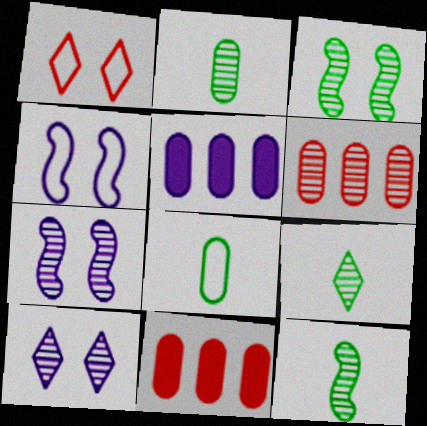[[1, 5, 12], 
[2, 9, 12], 
[4, 9, 11], 
[6, 7, 9], 
[6, 10, 12]]